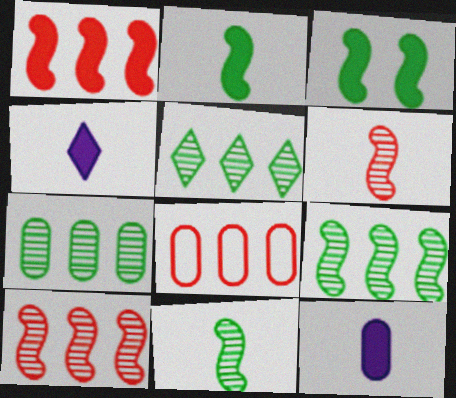[[5, 7, 9]]